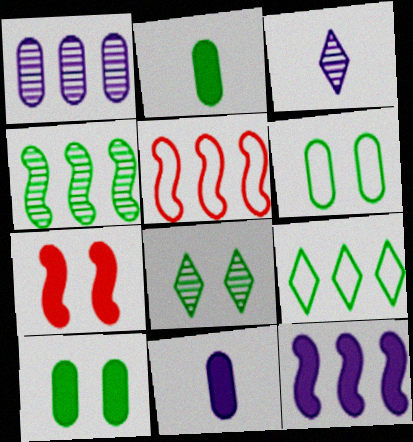[[3, 5, 10], 
[4, 5, 12], 
[5, 8, 11]]